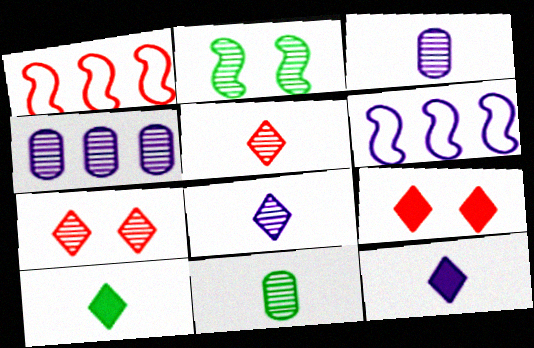[[2, 4, 5], 
[6, 9, 11]]